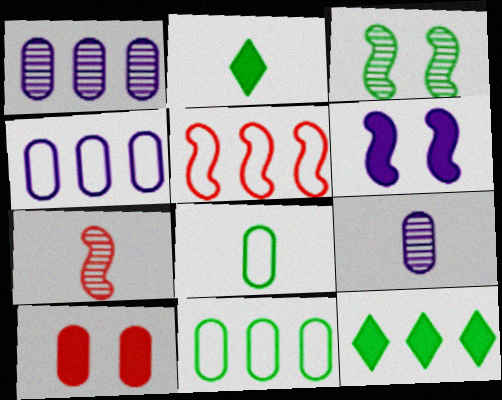[[1, 5, 12], 
[1, 8, 10], 
[2, 3, 11], 
[3, 8, 12], 
[9, 10, 11]]